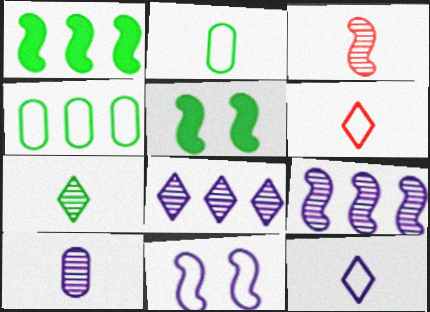[[1, 3, 11], 
[3, 7, 10], 
[4, 5, 7], 
[4, 6, 11]]